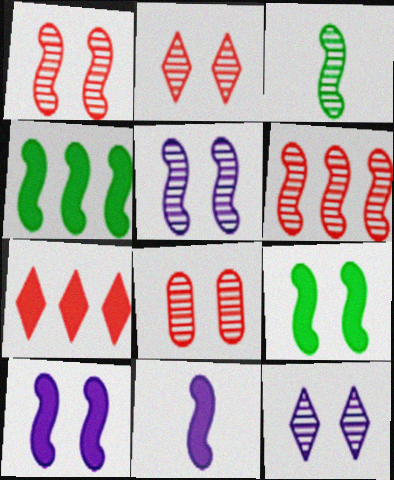[[1, 2, 8], 
[3, 5, 6]]